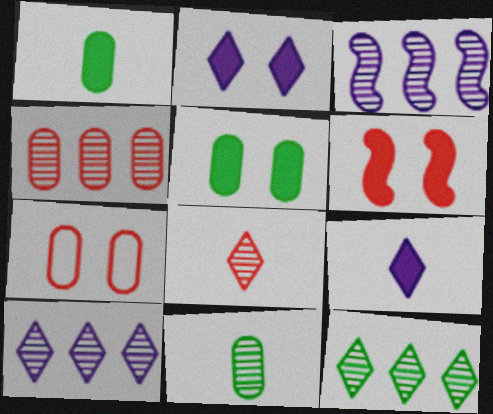[[2, 5, 6], 
[3, 4, 12]]